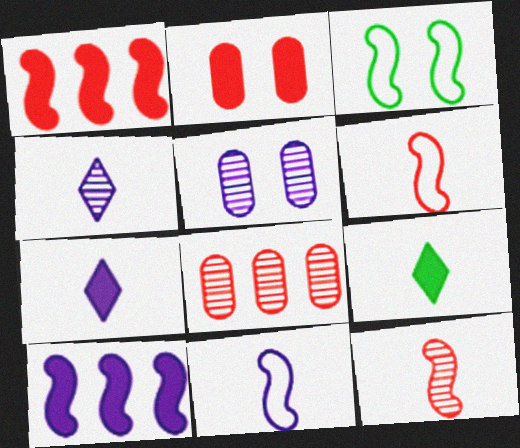[[2, 9, 10], 
[3, 7, 8], 
[3, 10, 12]]